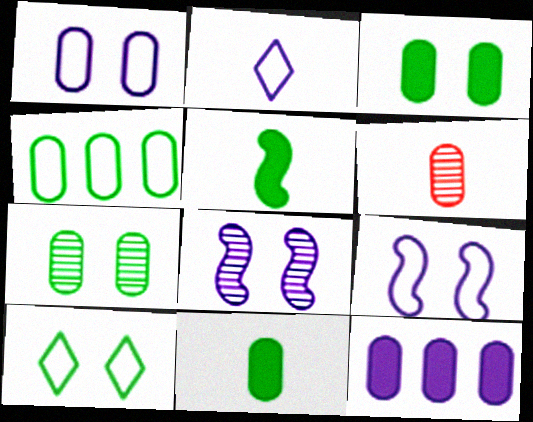[[2, 5, 6], 
[2, 8, 12], 
[4, 7, 11]]